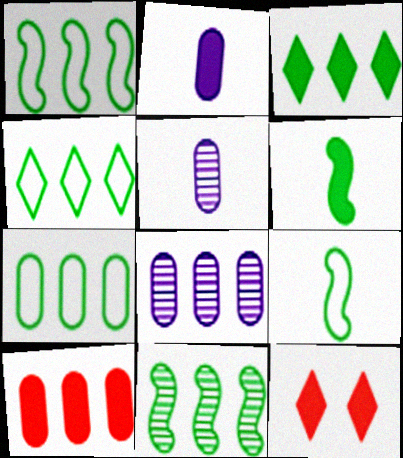[[1, 4, 7], 
[1, 5, 12], 
[3, 7, 11], 
[7, 8, 10], 
[8, 9, 12]]